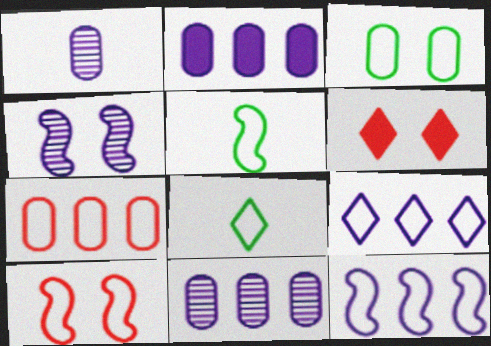[[3, 4, 6], 
[5, 6, 11], 
[5, 10, 12]]